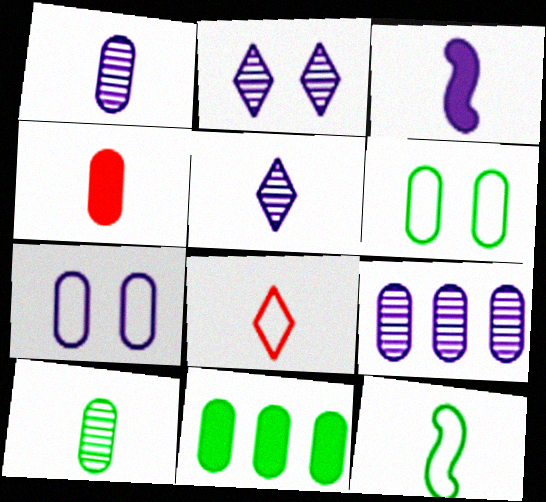[[3, 8, 10], 
[4, 5, 12], 
[4, 6, 9], 
[6, 10, 11]]